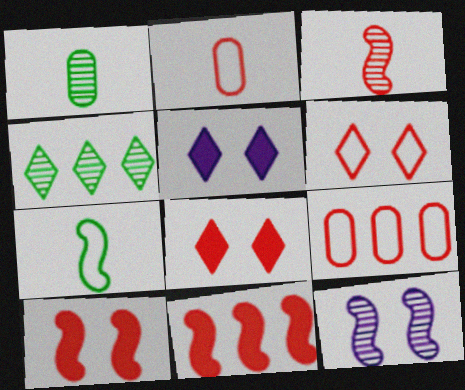[[3, 8, 9], 
[7, 11, 12]]